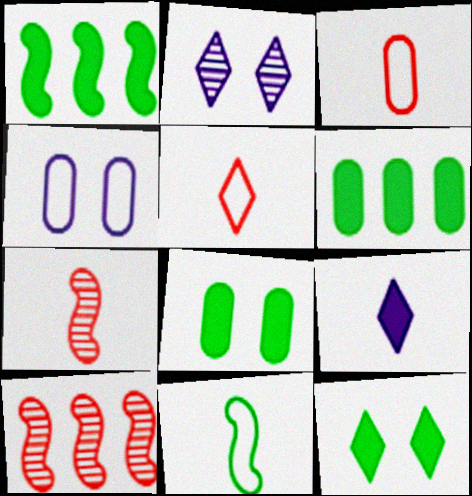[[1, 2, 3]]